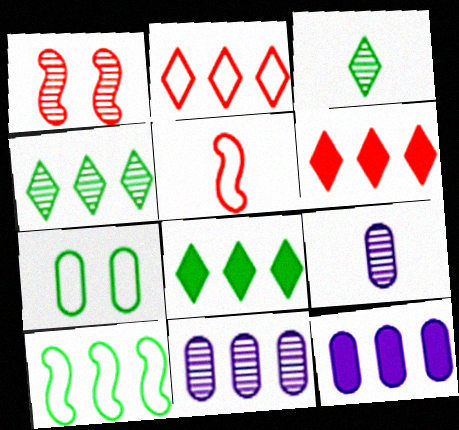[[1, 3, 11], 
[1, 4, 9], 
[6, 10, 11]]